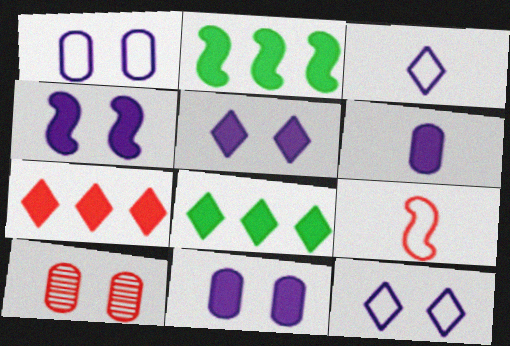[[2, 3, 10], 
[4, 5, 11], 
[7, 9, 10]]